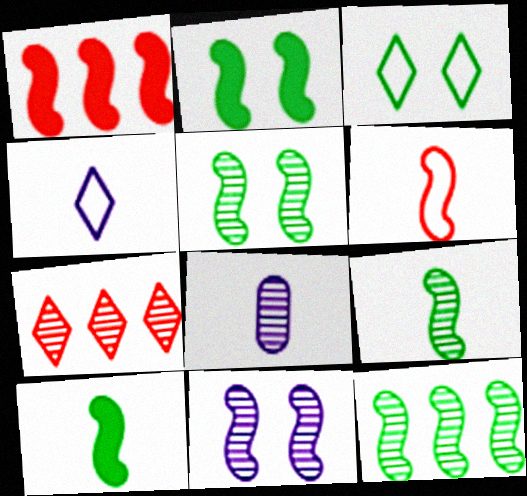[[1, 3, 8], 
[5, 7, 8], 
[5, 9, 12]]